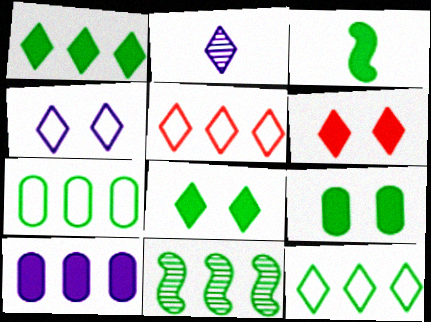[[1, 3, 9], 
[1, 7, 11], 
[2, 5, 8], 
[2, 6, 12], 
[3, 6, 10], 
[5, 10, 11]]